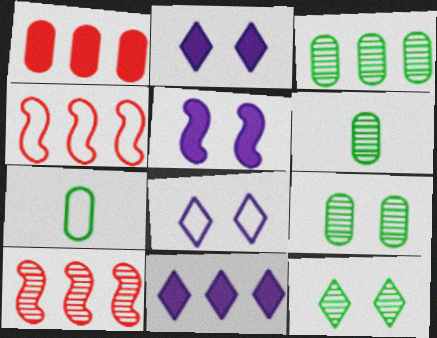[[2, 4, 6], 
[2, 7, 10], 
[3, 4, 11], 
[3, 6, 9], 
[4, 7, 8]]